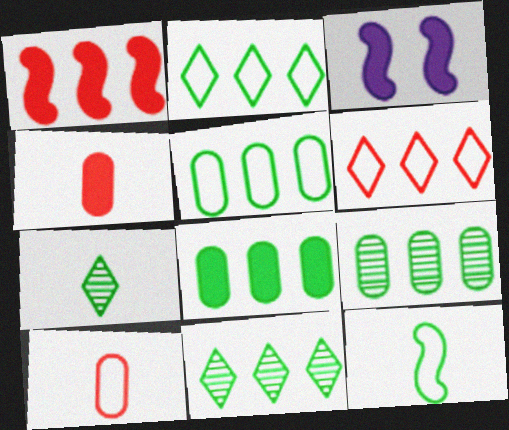[[3, 10, 11], 
[5, 8, 9]]